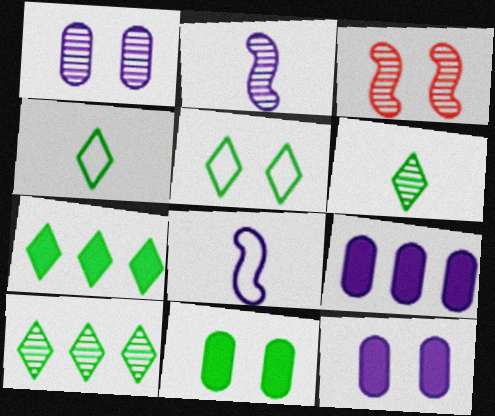[[3, 4, 9], 
[3, 5, 12], 
[5, 6, 7]]